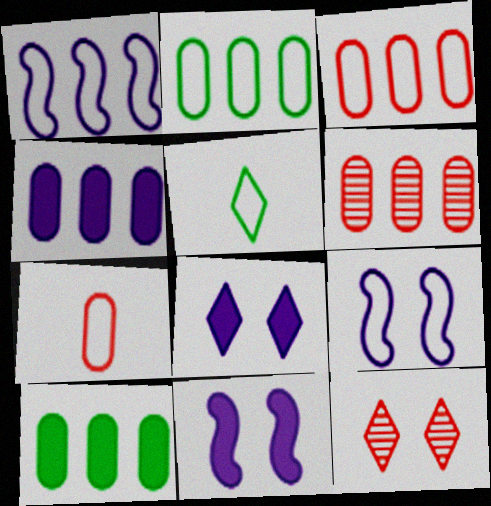[[2, 4, 6], 
[3, 5, 9], 
[5, 6, 11]]